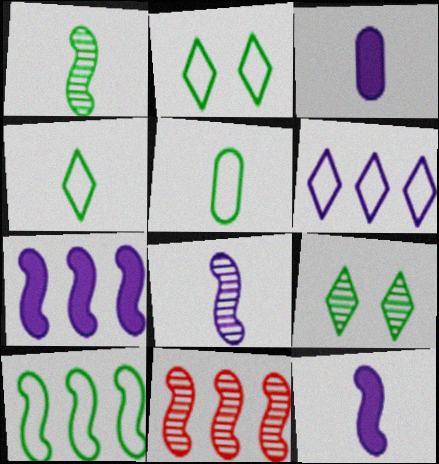[[2, 3, 11], 
[2, 5, 10], 
[7, 10, 11]]